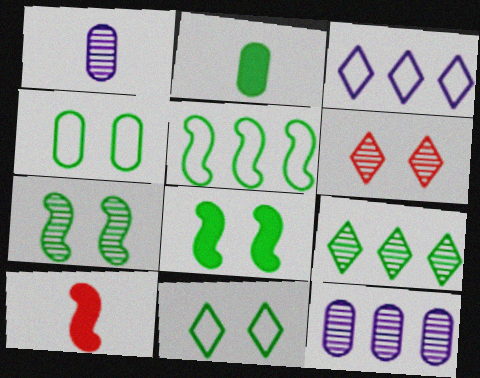[[10, 11, 12]]